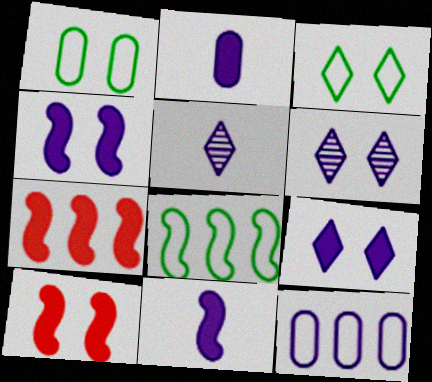[[1, 5, 7], 
[1, 6, 10], 
[4, 5, 12], 
[6, 11, 12]]